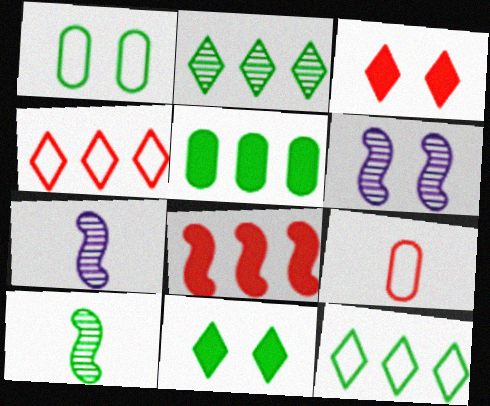[[1, 3, 6]]